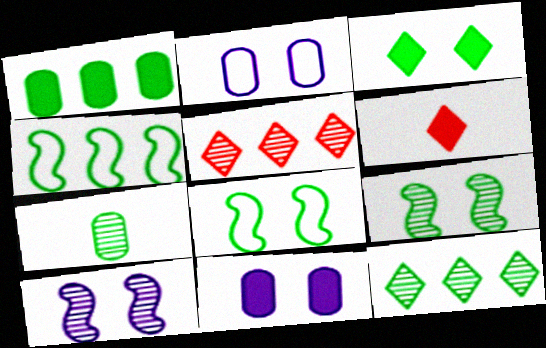[[1, 4, 12], 
[3, 4, 7], 
[5, 7, 10], 
[7, 9, 12]]